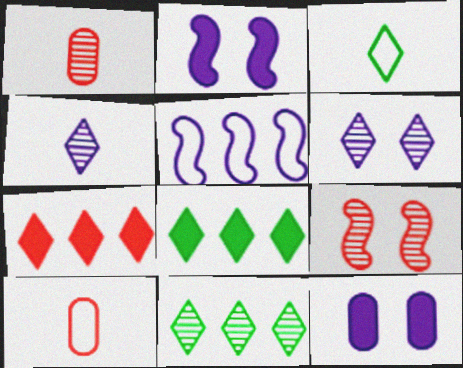[[2, 10, 11], 
[3, 6, 7], 
[4, 5, 12], 
[7, 9, 10]]